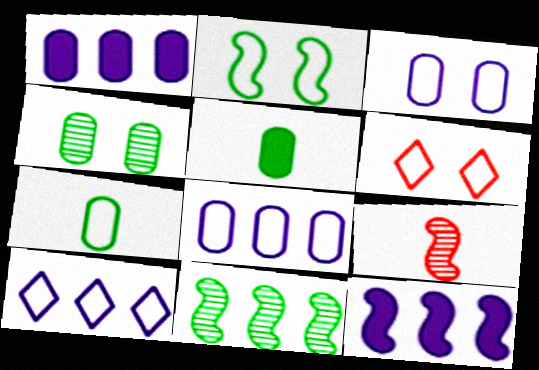[[2, 3, 6], 
[2, 9, 12]]